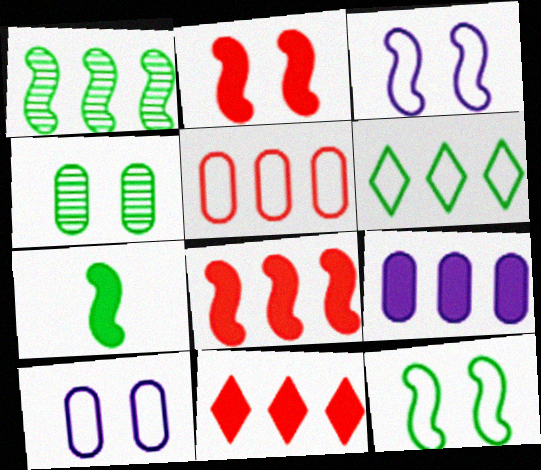[[1, 7, 12], 
[4, 6, 7]]